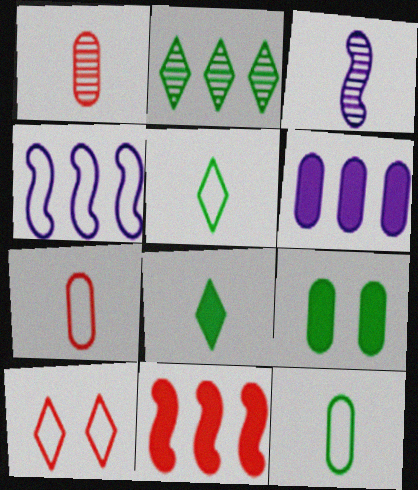[[1, 10, 11], 
[3, 7, 8], 
[4, 10, 12]]